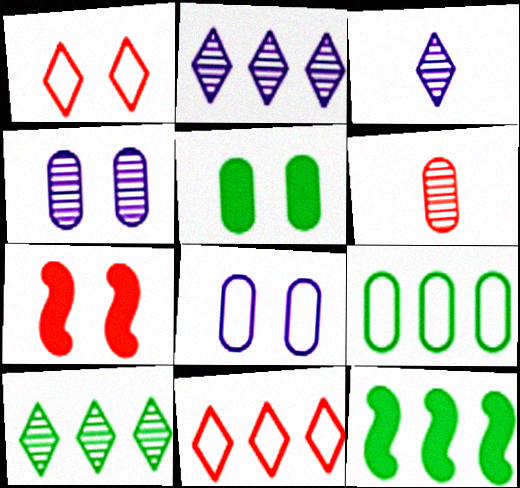[[3, 7, 9], 
[6, 7, 11], 
[9, 10, 12]]